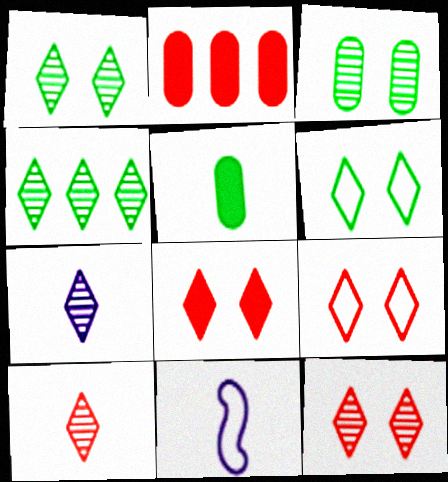[[1, 2, 11], 
[4, 7, 12], 
[5, 10, 11], 
[8, 9, 12]]